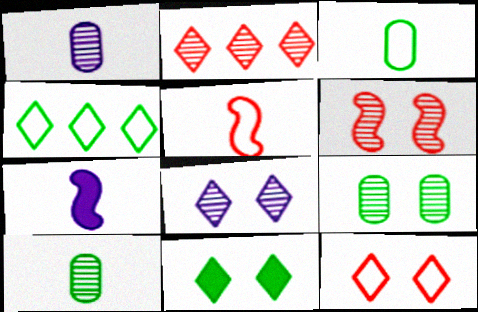[[6, 8, 9], 
[8, 11, 12]]